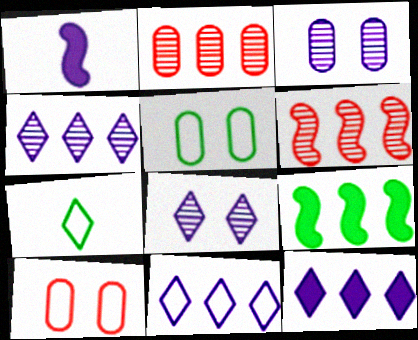[[1, 3, 11], 
[2, 9, 11], 
[4, 11, 12]]